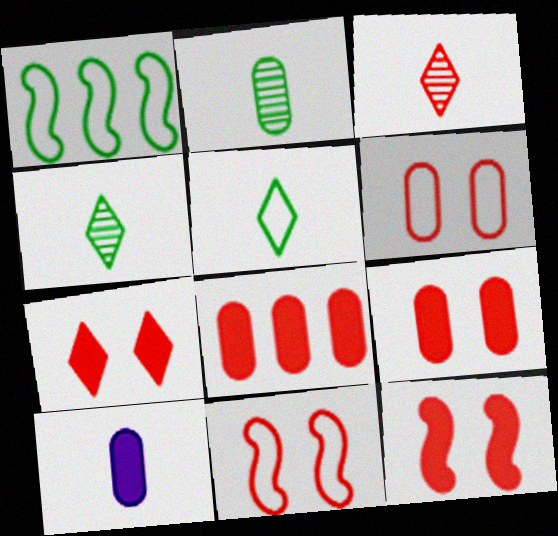[[3, 8, 11], 
[7, 9, 12]]